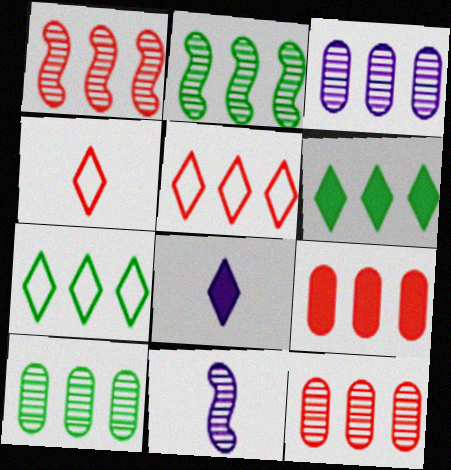[[1, 5, 9], 
[3, 10, 12]]